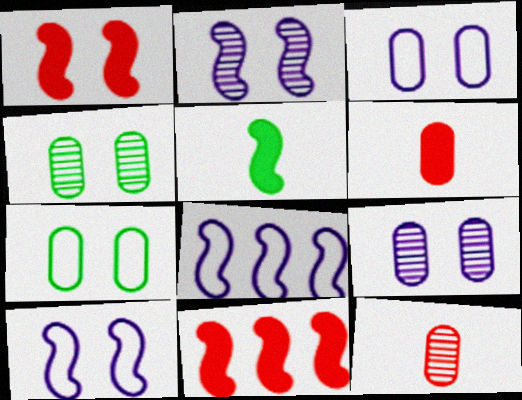[]